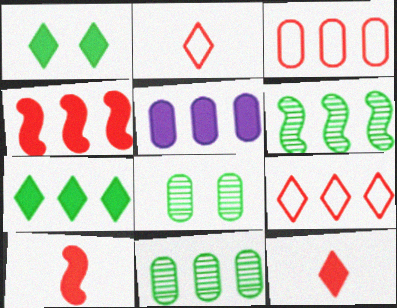[[1, 5, 10], 
[3, 5, 11], 
[4, 5, 7], 
[5, 6, 9]]